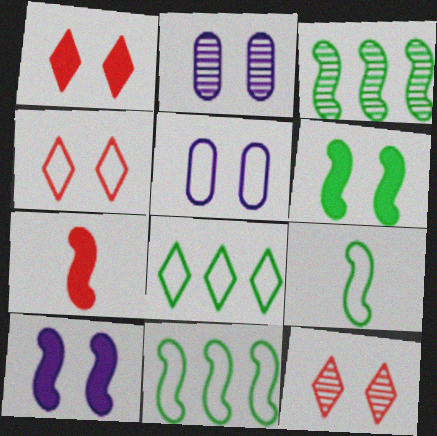[[1, 4, 12], 
[2, 4, 6], 
[2, 7, 8], 
[3, 6, 9], 
[5, 6, 12]]